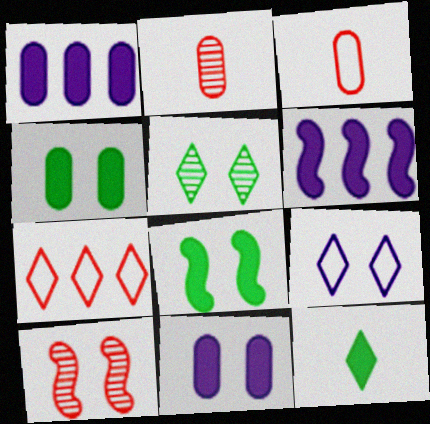[[3, 5, 6], 
[4, 9, 10]]